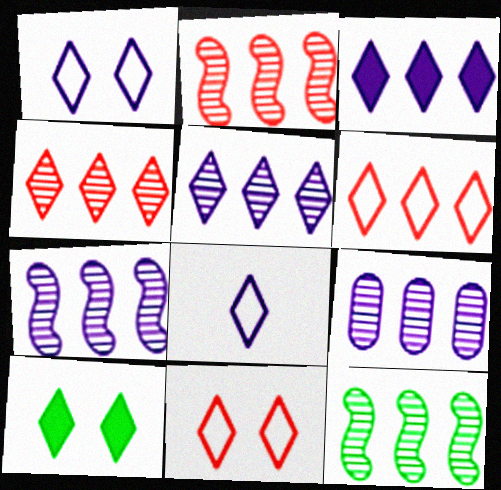[[2, 7, 12], 
[4, 8, 10], 
[4, 9, 12], 
[5, 7, 9]]